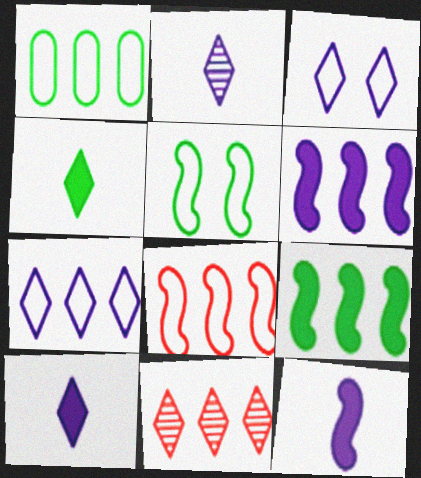[[1, 6, 11], 
[1, 7, 8], 
[3, 4, 11]]